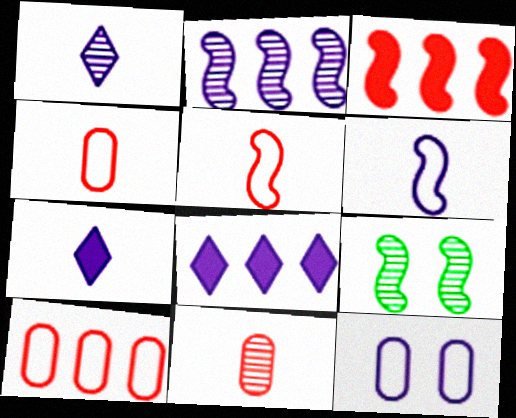[[2, 7, 12], 
[3, 6, 9], 
[4, 8, 9], 
[7, 9, 10]]